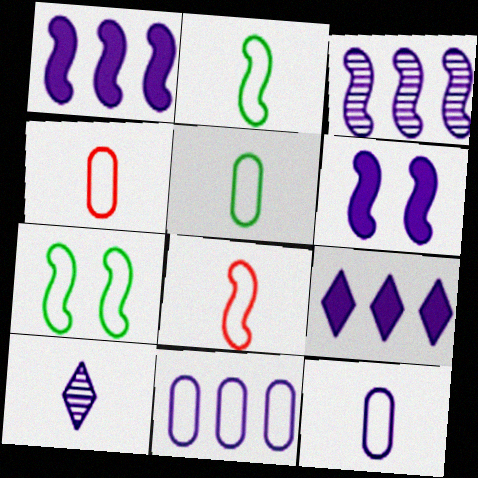[[3, 9, 11], 
[4, 5, 12], 
[6, 10, 11]]